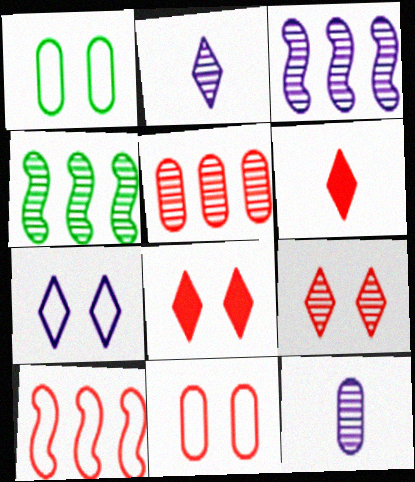[[1, 3, 6], 
[4, 9, 12]]